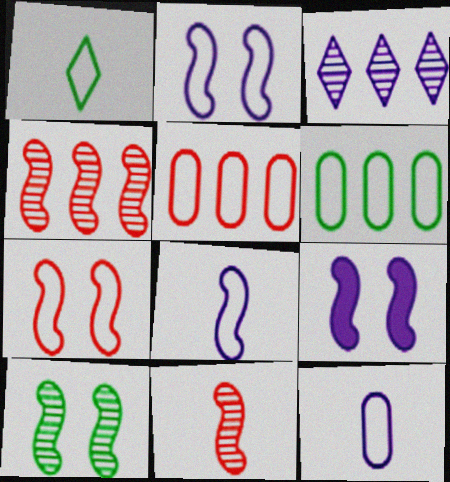[[1, 2, 5], 
[3, 9, 12], 
[7, 9, 10]]